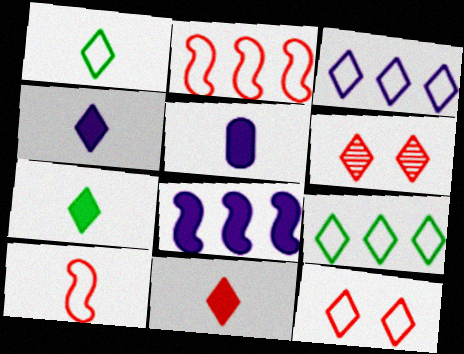[[1, 3, 12], 
[3, 6, 7], 
[4, 6, 9], 
[4, 7, 11]]